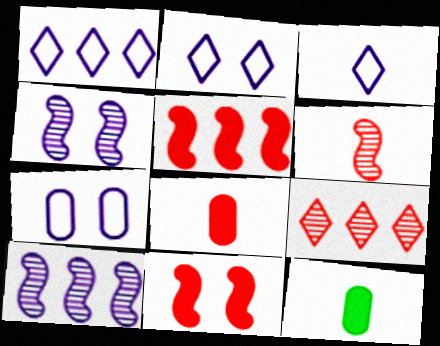[[1, 2, 3], 
[3, 6, 12]]